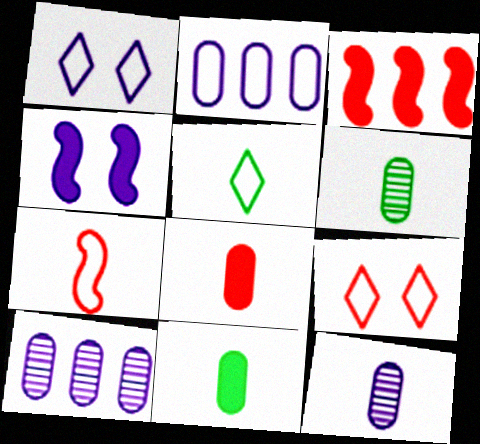[[1, 3, 6]]